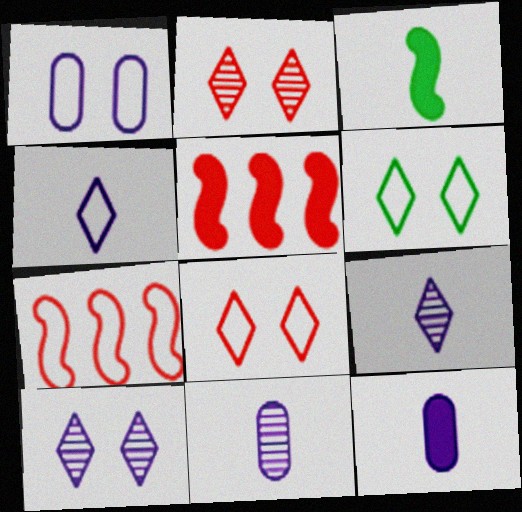[[5, 6, 11]]